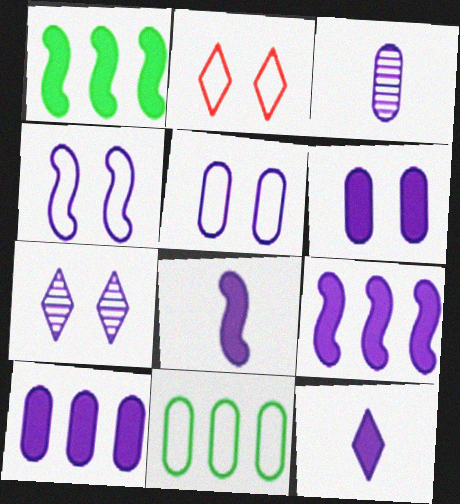[[1, 2, 3], 
[3, 5, 10], 
[4, 6, 7], 
[6, 9, 12]]